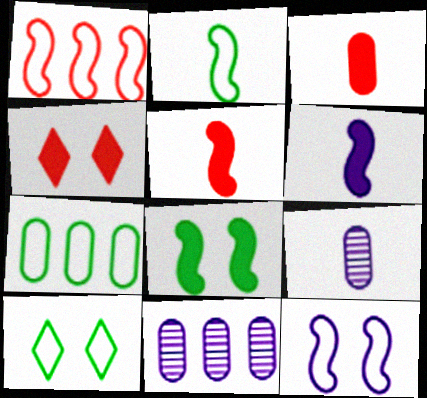[[1, 2, 12], 
[2, 4, 11], 
[2, 7, 10], 
[5, 10, 11]]